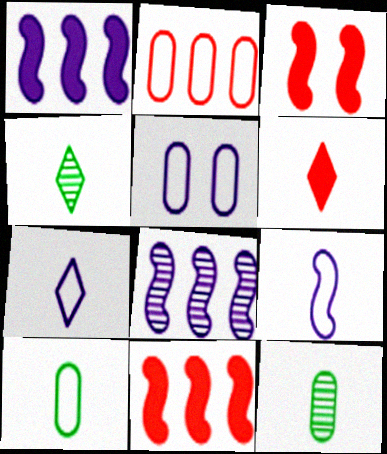[[2, 5, 10], 
[4, 5, 11], 
[4, 6, 7], 
[6, 9, 12]]